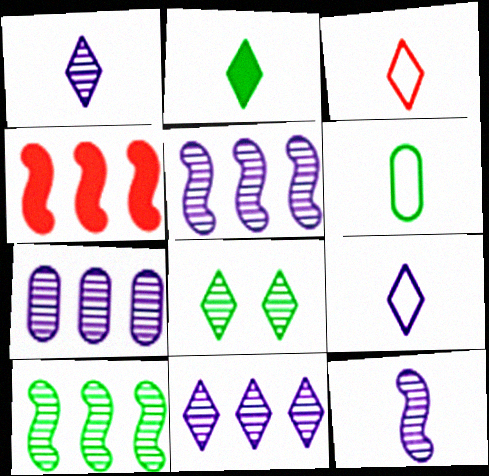[[1, 2, 3], 
[5, 7, 11]]